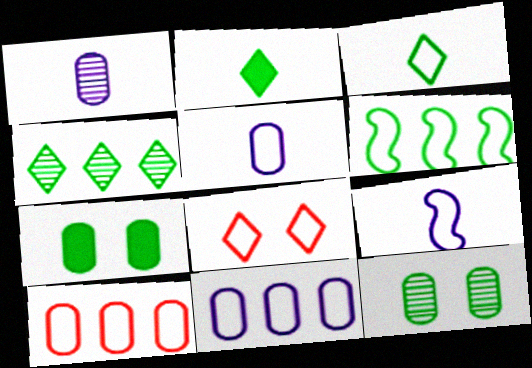[[1, 7, 10], 
[2, 6, 12], 
[5, 6, 8]]